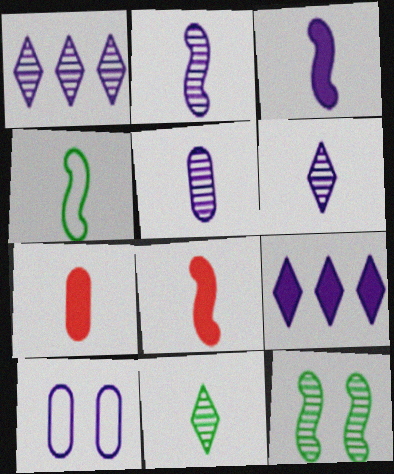[[1, 3, 10], 
[2, 4, 8], 
[2, 5, 6], 
[2, 9, 10], 
[4, 6, 7]]